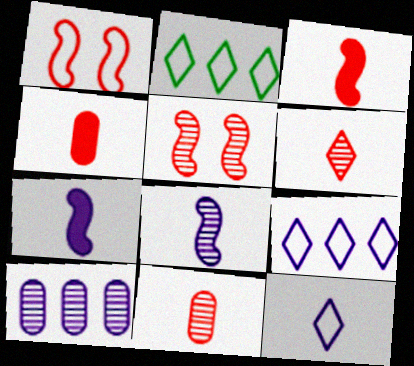[]